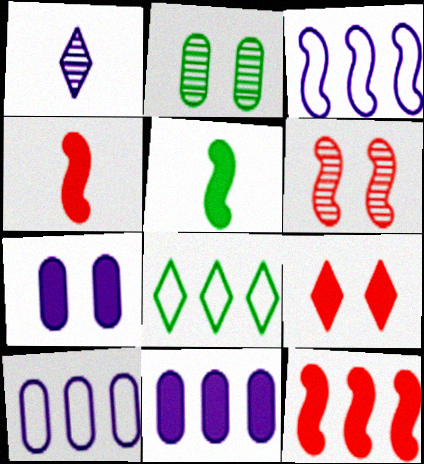[[1, 3, 7], 
[1, 8, 9], 
[2, 5, 8], 
[3, 5, 6], 
[5, 9, 11]]